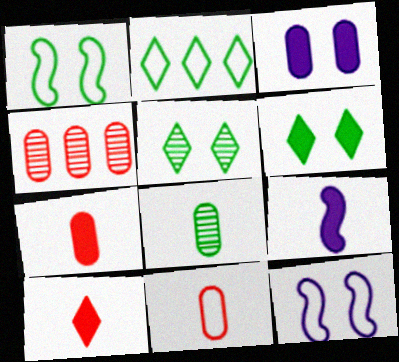[[2, 11, 12]]